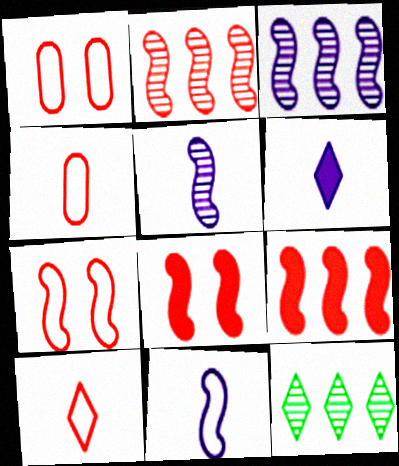[]